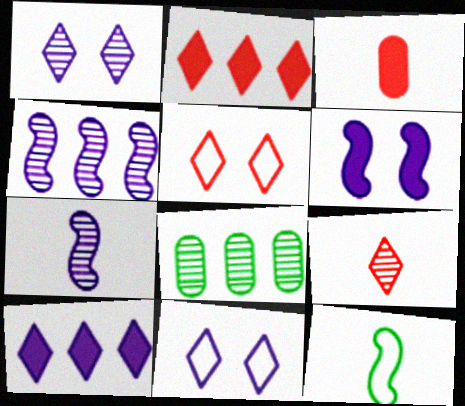[[2, 5, 9]]